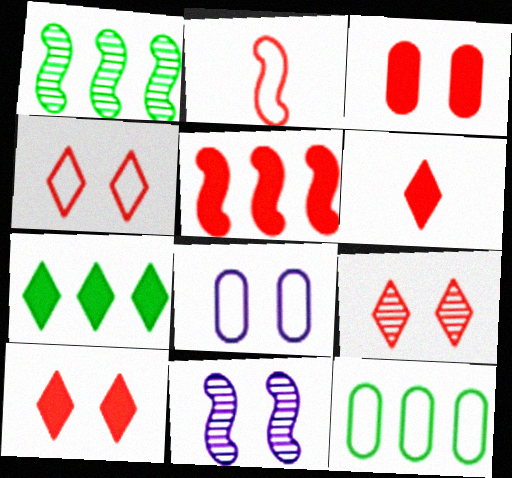[[1, 6, 8], 
[1, 7, 12], 
[3, 5, 6], 
[4, 9, 10], 
[6, 11, 12]]